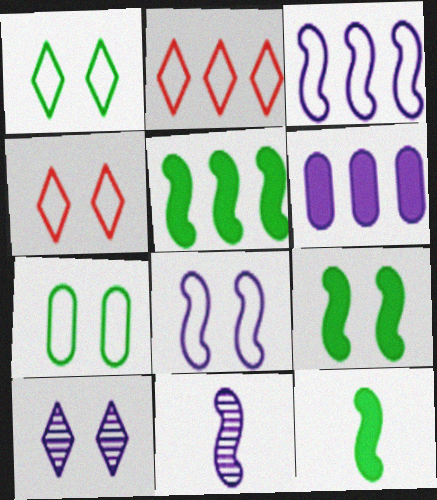[[4, 7, 8], 
[5, 9, 12]]